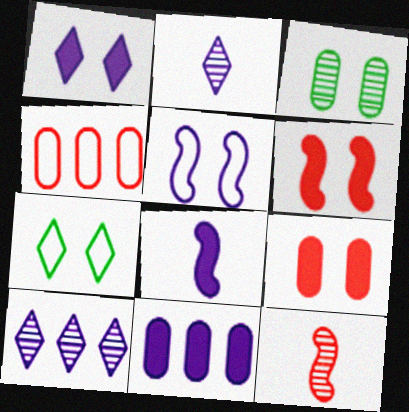[[1, 8, 11], 
[2, 5, 11], 
[3, 10, 12], 
[7, 11, 12]]